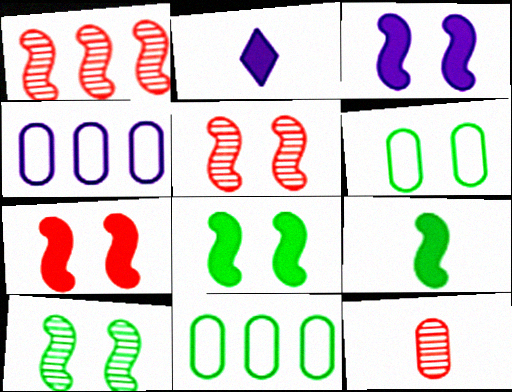[[1, 2, 6], 
[2, 5, 11], 
[3, 7, 8]]